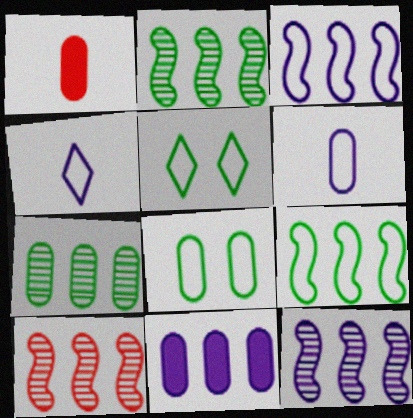[[1, 5, 12], 
[2, 10, 12]]